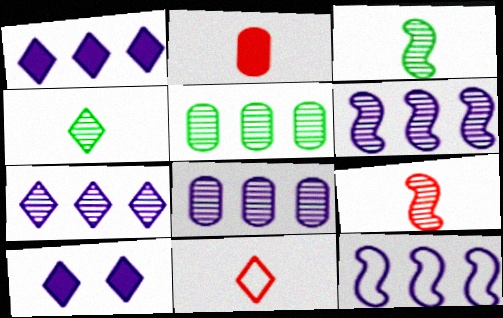[[1, 8, 12], 
[2, 9, 11], 
[6, 7, 8]]